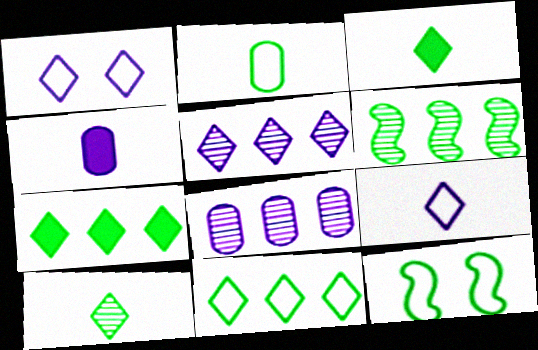[[2, 11, 12]]